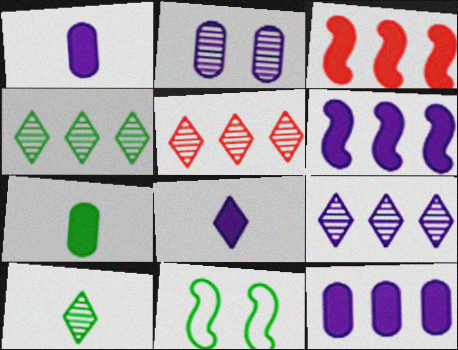[[1, 5, 11], 
[4, 5, 9], 
[4, 7, 11]]